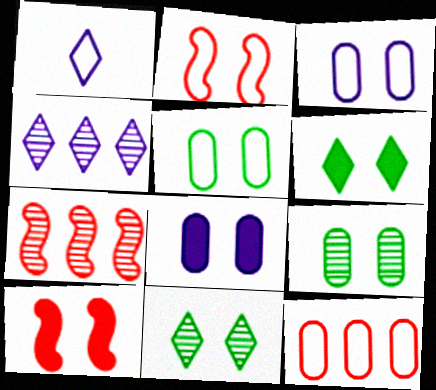[[2, 8, 11], 
[3, 10, 11], 
[6, 8, 10]]